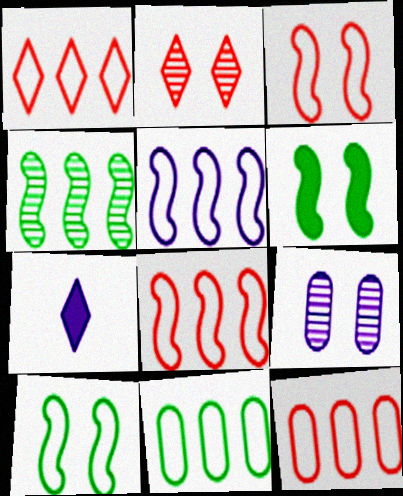[[1, 5, 11], 
[1, 8, 12], 
[5, 7, 9]]